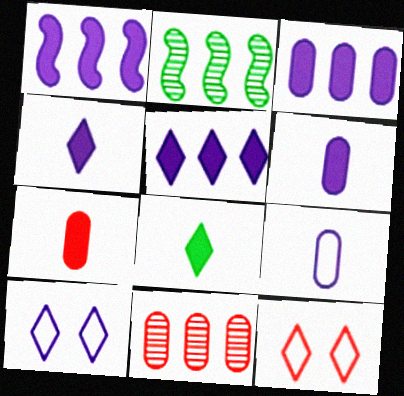[[1, 3, 5], 
[2, 6, 12], 
[2, 7, 10]]